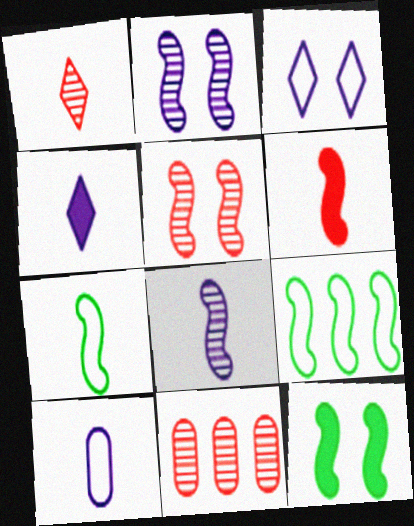[[1, 5, 11], 
[2, 6, 9], 
[4, 8, 10], 
[6, 7, 8]]